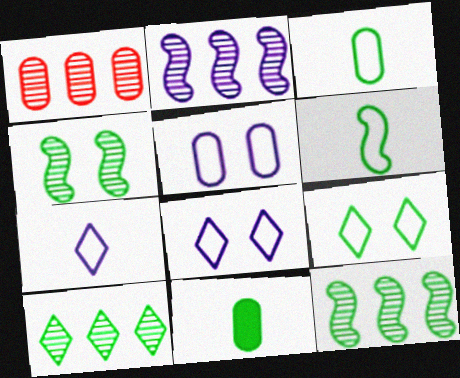[[1, 2, 10], 
[1, 5, 11], 
[9, 11, 12]]